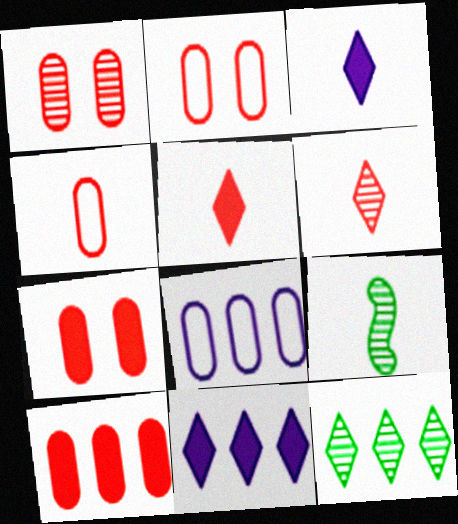[[1, 2, 7], 
[1, 4, 10], 
[2, 9, 11], 
[3, 4, 9]]